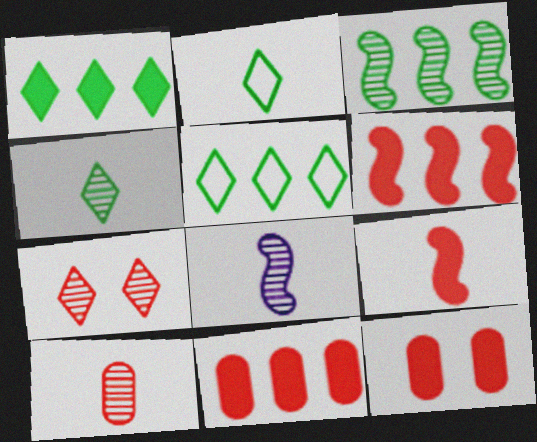[[4, 8, 10], 
[5, 8, 12]]